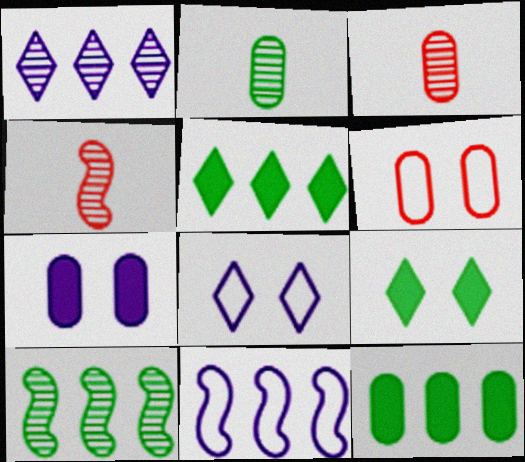[[3, 9, 11], 
[4, 8, 12]]